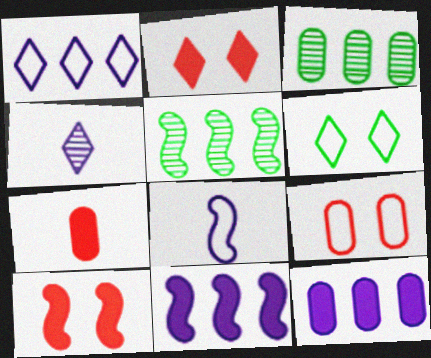[[2, 3, 8], 
[5, 8, 10]]